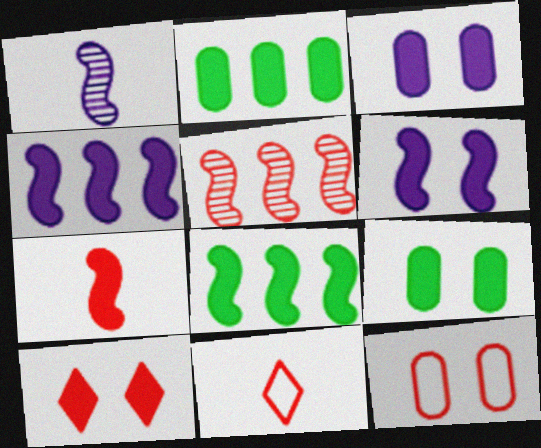[[6, 7, 8], 
[6, 9, 10]]